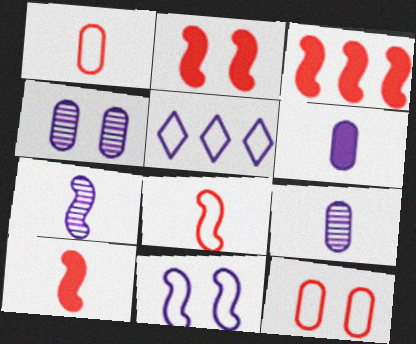[[2, 3, 10]]